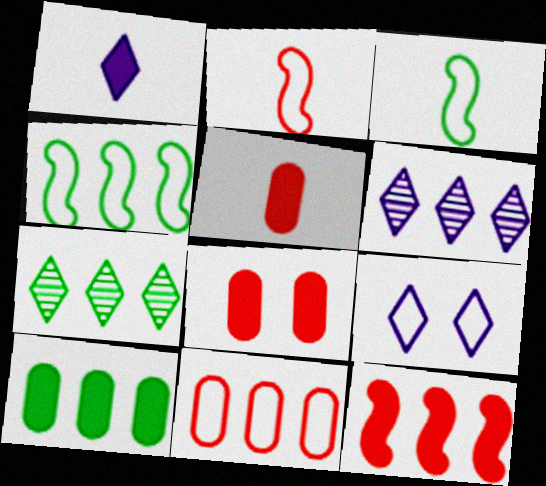[[1, 6, 9], 
[3, 6, 8], 
[3, 9, 11], 
[4, 7, 10]]